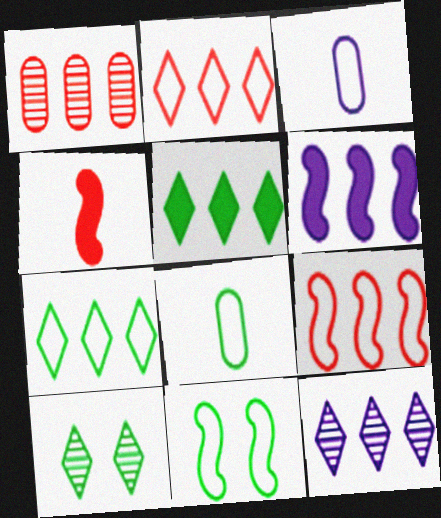[[1, 6, 7], 
[2, 3, 11], 
[2, 5, 12], 
[7, 8, 11]]